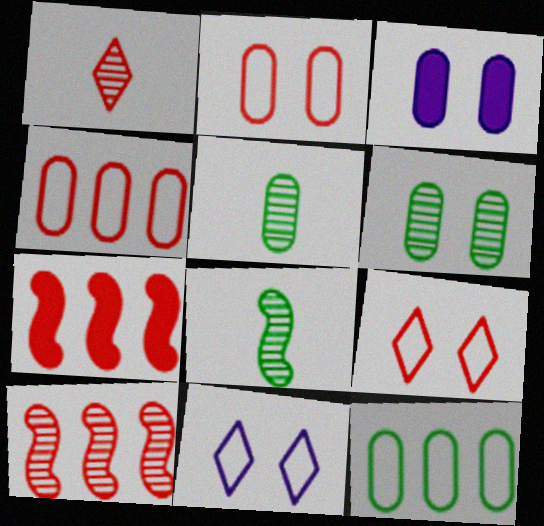[[1, 2, 7], 
[2, 3, 6], 
[3, 4, 5], 
[5, 7, 11]]